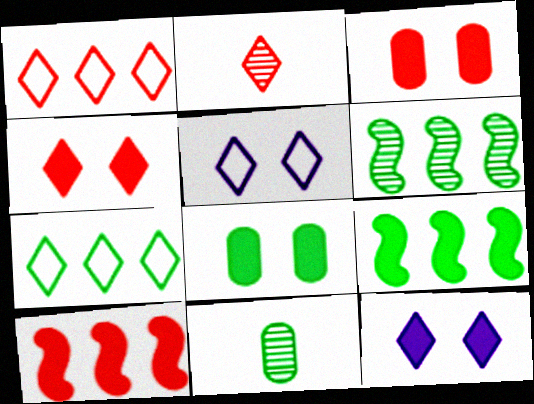[[1, 2, 4], 
[2, 7, 12], 
[5, 10, 11]]